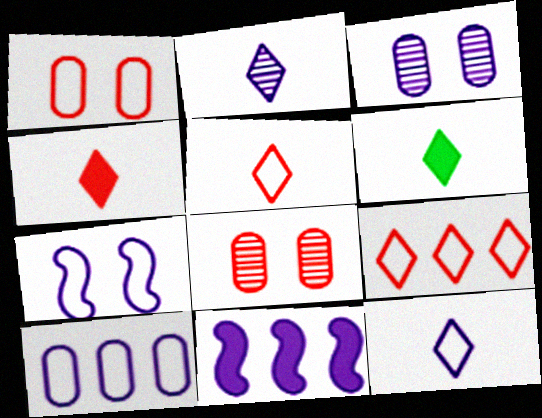[[2, 5, 6], 
[3, 11, 12], 
[7, 10, 12]]